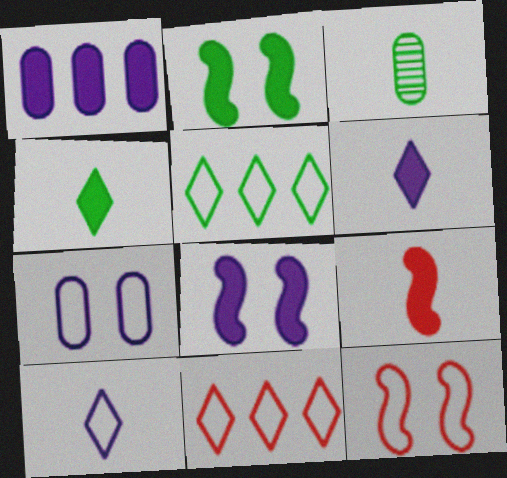[[1, 6, 8], 
[2, 3, 5], 
[3, 8, 11], 
[3, 9, 10]]